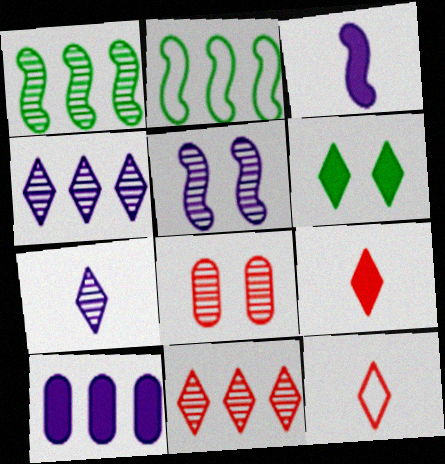[[1, 7, 8], 
[2, 10, 11], 
[4, 6, 12]]